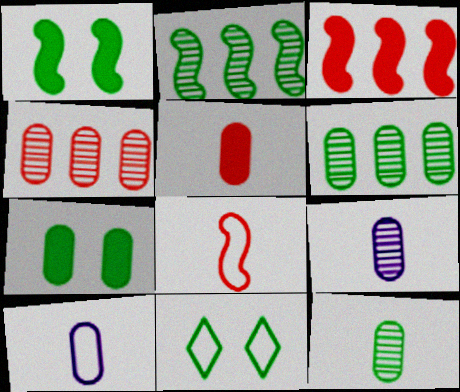[[3, 9, 11], 
[4, 7, 10], 
[5, 10, 12]]